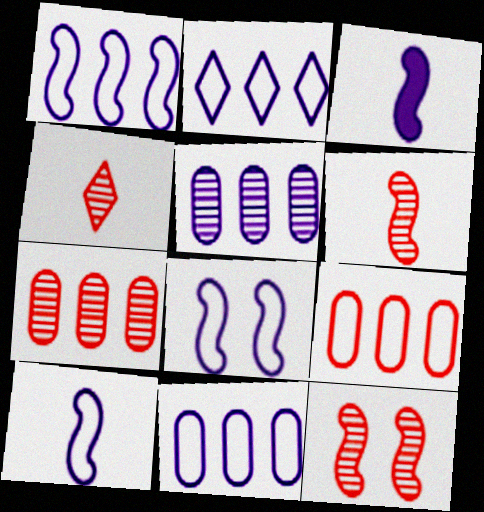[[1, 2, 11], 
[1, 8, 10], 
[4, 7, 12]]